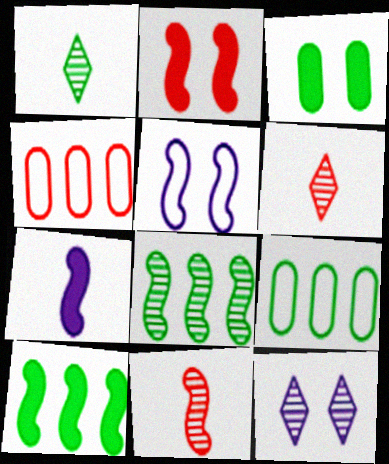[[2, 4, 6], 
[2, 7, 10], 
[5, 10, 11]]